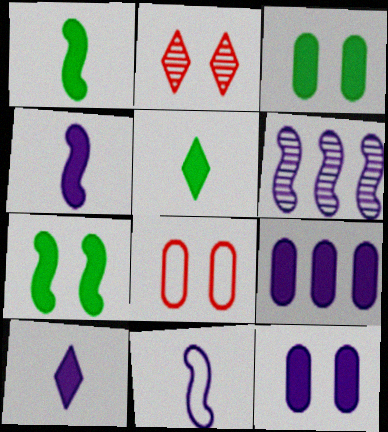[[5, 6, 8]]